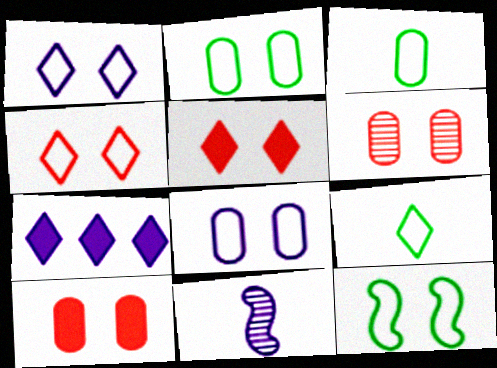[[4, 8, 12], 
[7, 8, 11]]